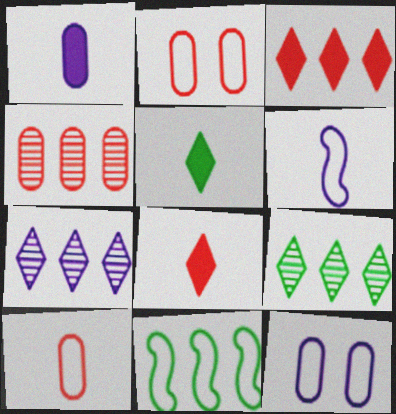[]